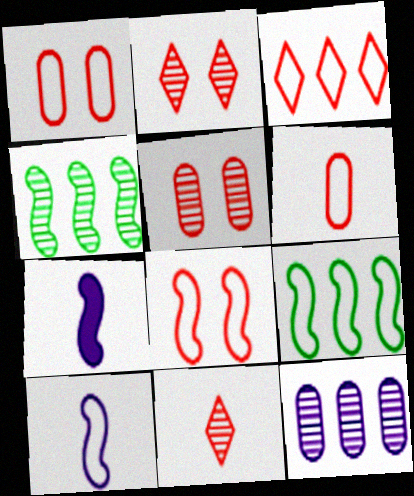[[3, 6, 8], 
[4, 7, 8], 
[8, 9, 10]]